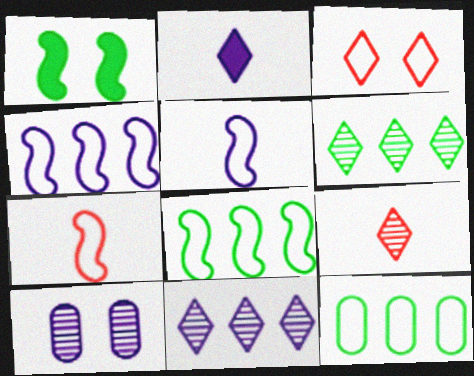[[1, 3, 10], 
[2, 3, 6], 
[2, 4, 10], 
[3, 5, 12]]